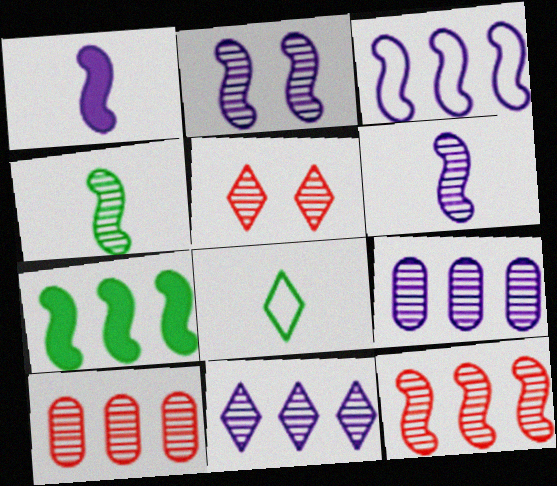[[1, 2, 3], 
[2, 4, 12], 
[3, 7, 12], 
[4, 5, 9]]